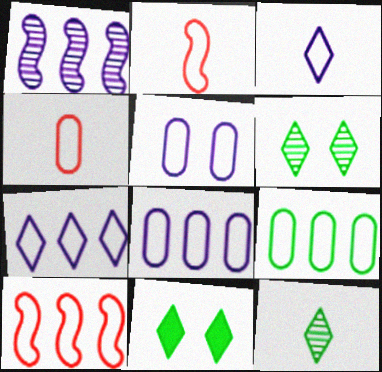[[1, 4, 11], 
[4, 5, 9], 
[7, 9, 10]]